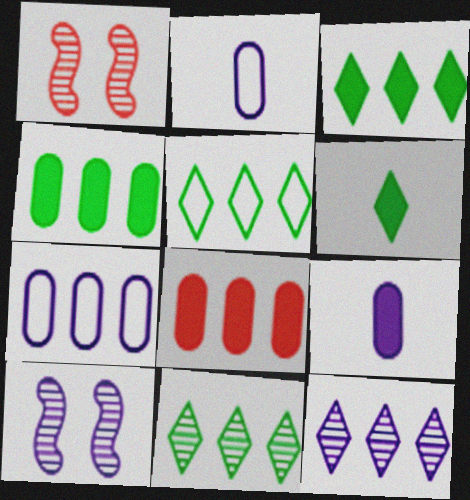[[1, 2, 3], 
[1, 5, 9], 
[1, 6, 7], 
[3, 5, 11]]